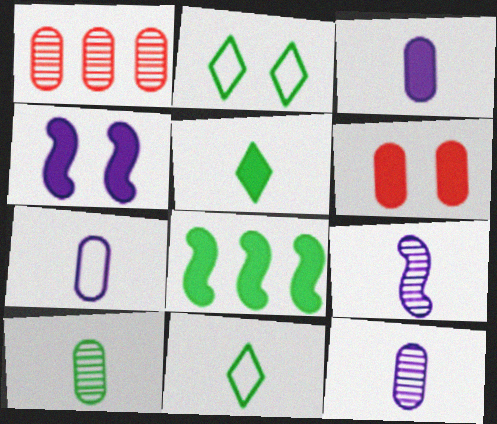[[1, 4, 11], 
[2, 8, 10], 
[3, 7, 12]]